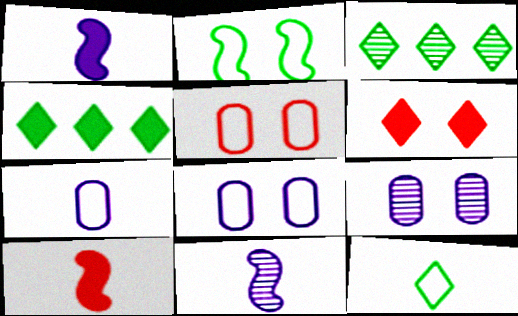[[1, 3, 5], 
[2, 6, 9], 
[3, 8, 10], 
[4, 5, 11]]